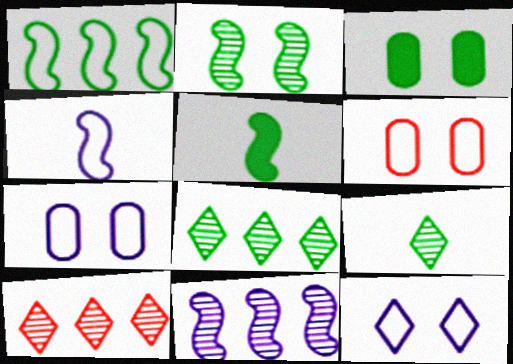[[1, 2, 5], 
[1, 3, 9], 
[3, 4, 10], 
[5, 7, 10]]